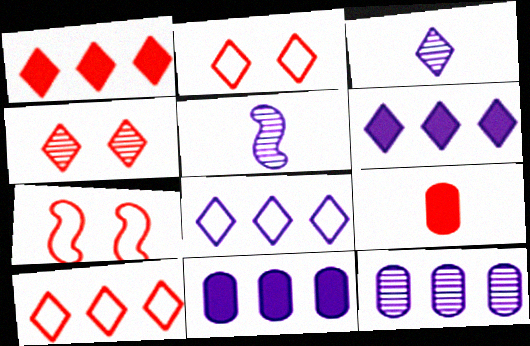[]